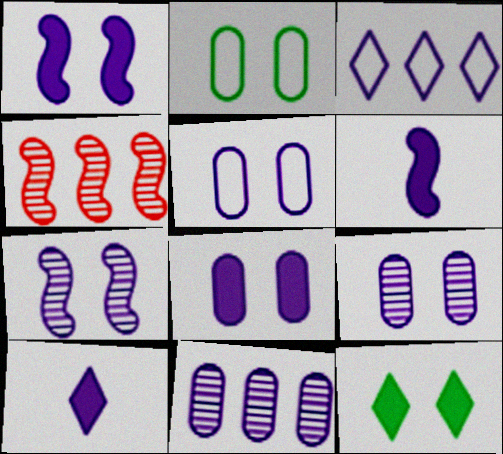[[2, 4, 10], 
[3, 6, 9], 
[5, 8, 9]]